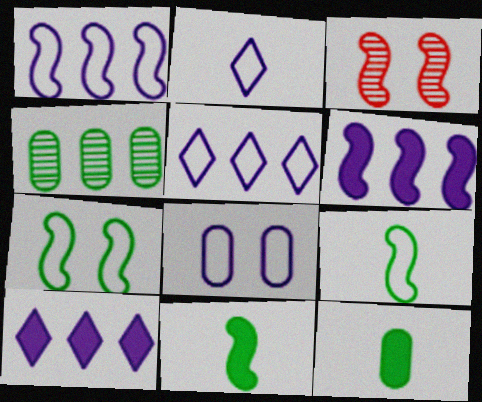[[1, 2, 8], 
[1, 3, 11], 
[3, 5, 12], 
[3, 6, 9]]